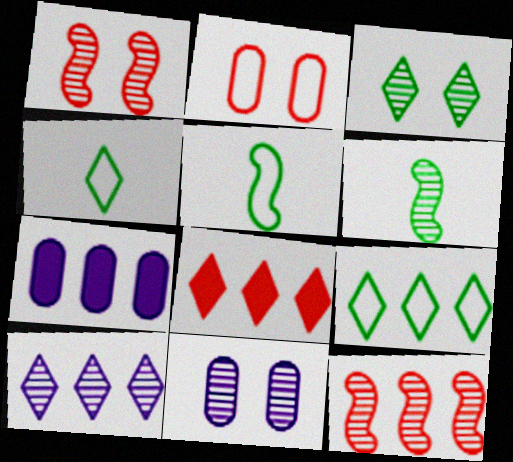[[1, 3, 11], 
[1, 4, 7], 
[5, 8, 11], 
[7, 9, 12], 
[8, 9, 10]]